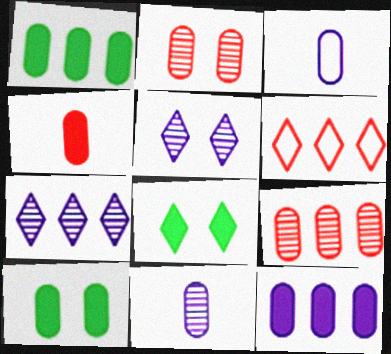[[1, 2, 3], 
[3, 9, 10], 
[4, 10, 12]]